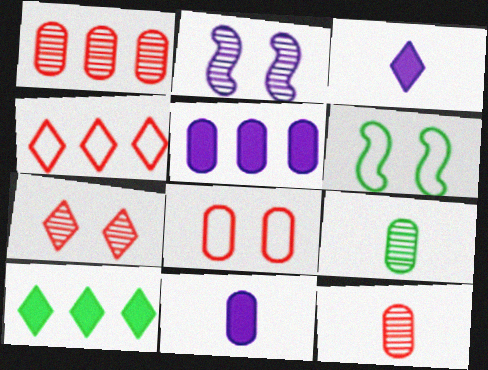[[1, 3, 6], 
[5, 8, 9], 
[6, 9, 10]]